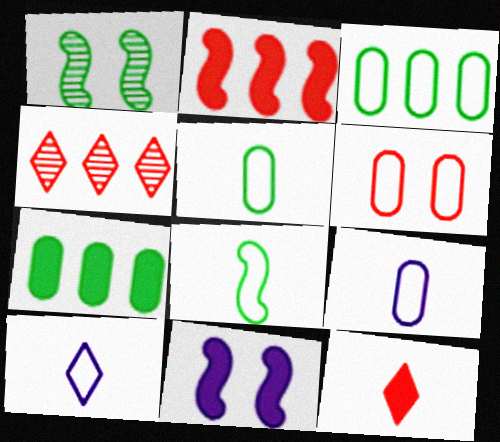[[3, 6, 9], 
[4, 5, 11], 
[7, 11, 12]]